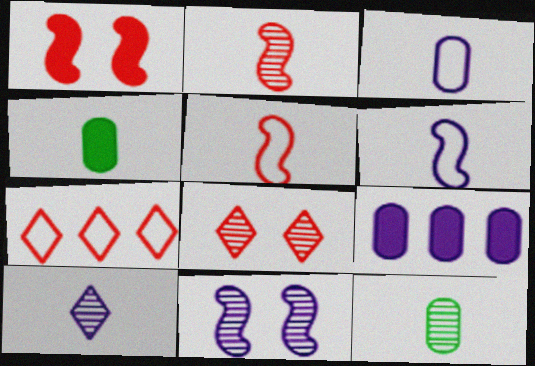[[2, 10, 12], 
[4, 5, 10], 
[4, 7, 11]]